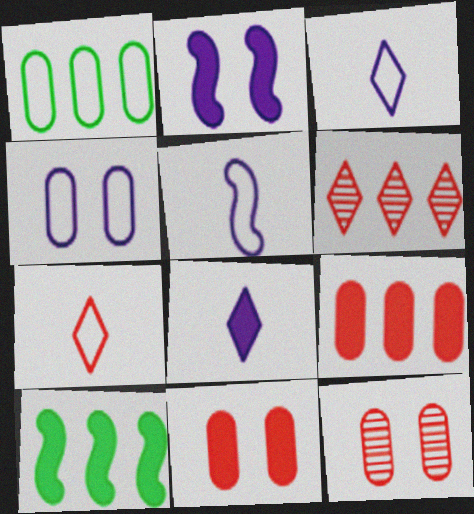[[3, 10, 12], 
[8, 10, 11]]